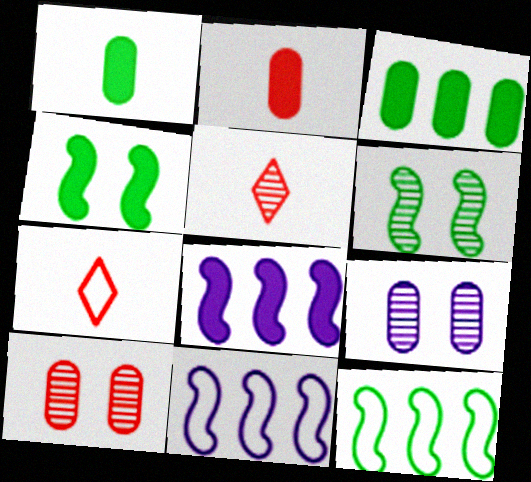[]